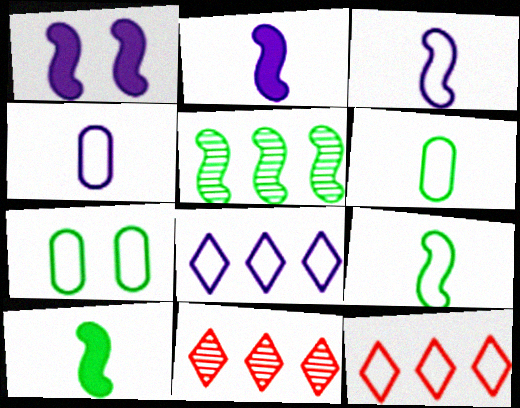[[1, 6, 11], 
[2, 7, 11], 
[3, 7, 12]]